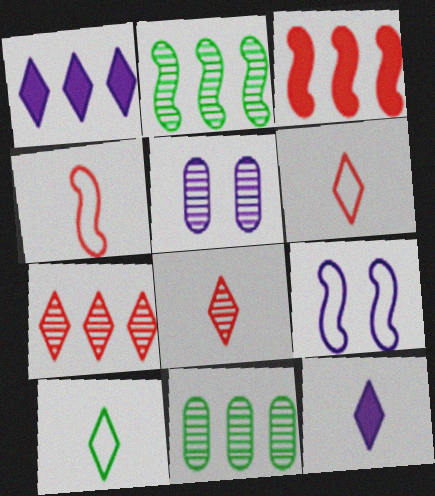[[2, 5, 8], 
[3, 5, 10], 
[8, 10, 12]]